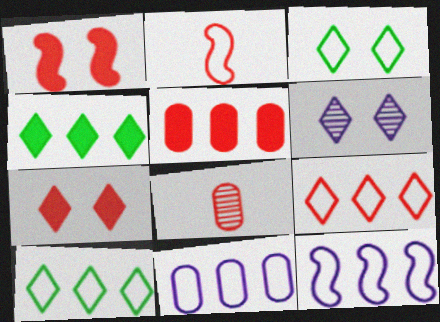[[1, 8, 9], 
[2, 3, 11], 
[3, 6, 7]]